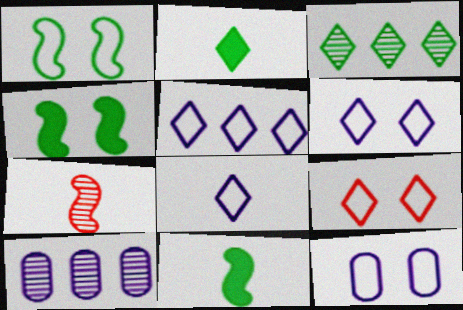[[1, 9, 12], 
[5, 6, 8], 
[9, 10, 11]]